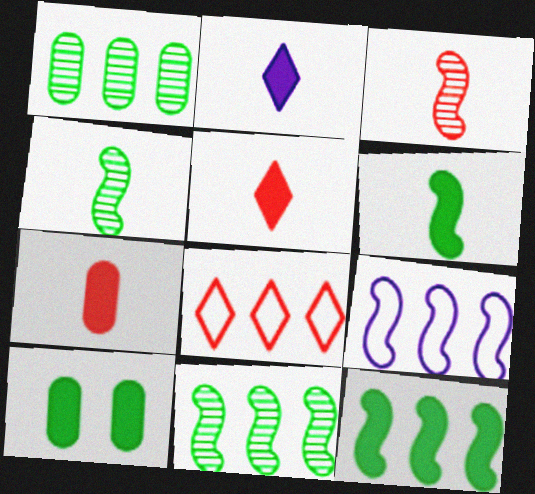[[2, 6, 7]]